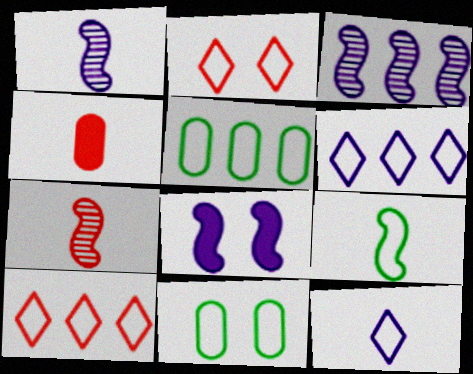[]